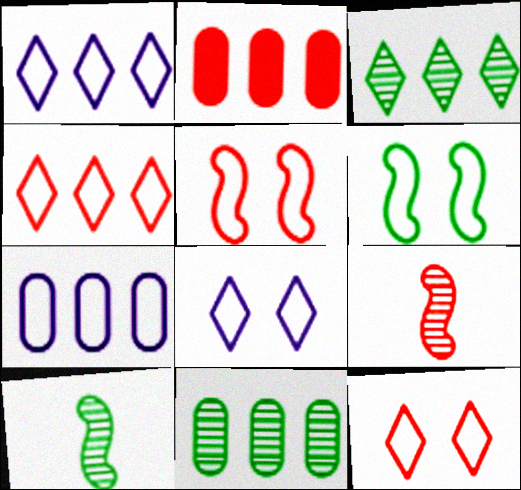[[2, 7, 11], 
[2, 8, 10], 
[2, 9, 12]]